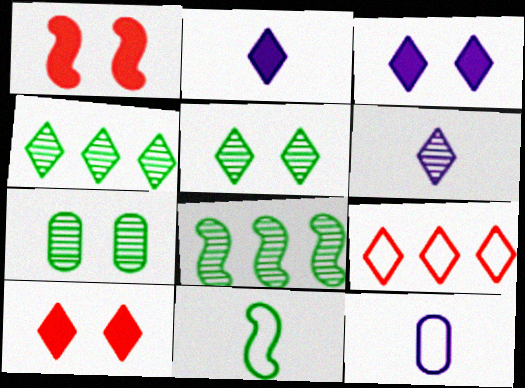[[1, 4, 12], 
[2, 5, 9], 
[8, 10, 12]]